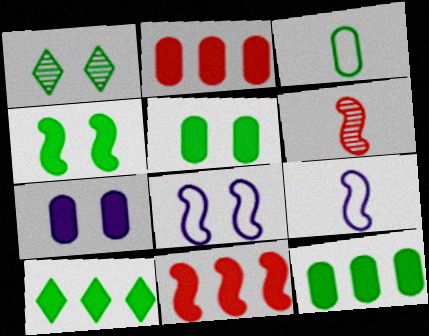[[1, 2, 9]]